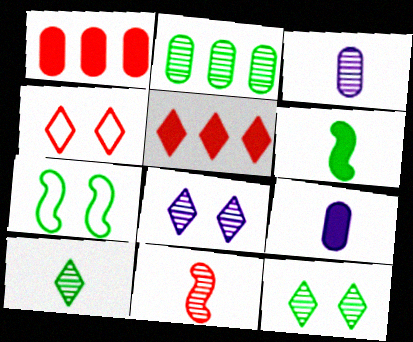[[1, 4, 11], 
[2, 8, 11], 
[3, 5, 7], 
[3, 10, 11]]